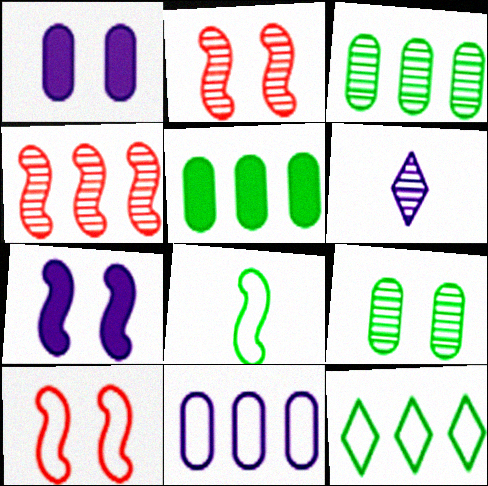[[2, 3, 6], 
[4, 6, 9], 
[4, 7, 8], 
[5, 6, 10], 
[6, 7, 11]]